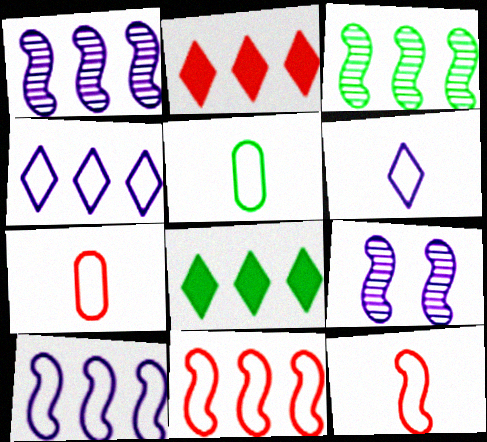[[2, 5, 9], 
[5, 6, 12], 
[7, 8, 9]]